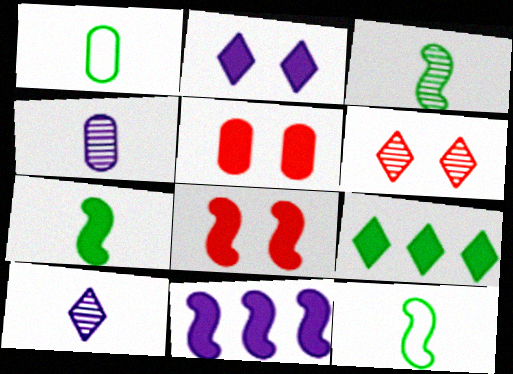[[1, 6, 11], 
[3, 7, 12], 
[7, 8, 11]]